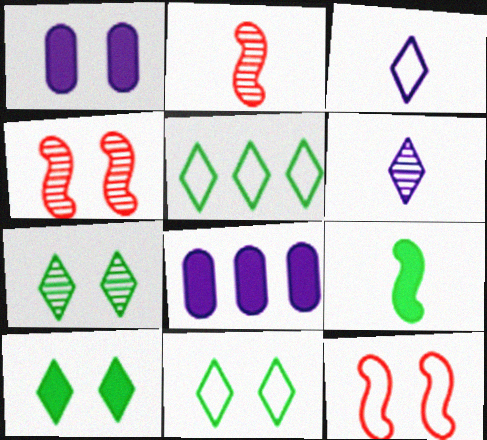[[1, 2, 5], 
[1, 4, 11], 
[1, 7, 12], 
[2, 8, 11], 
[7, 10, 11]]